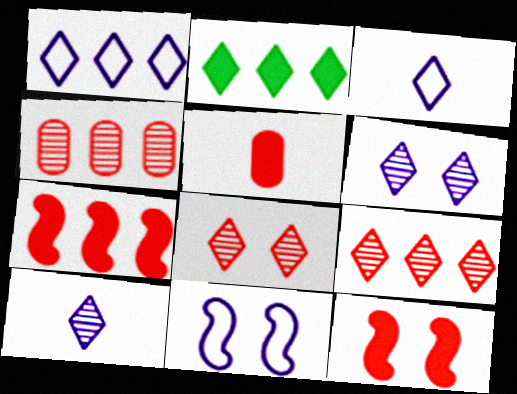[[1, 2, 9], 
[2, 3, 8]]